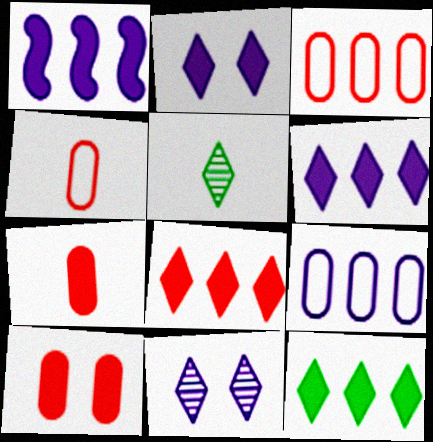[[6, 8, 12]]